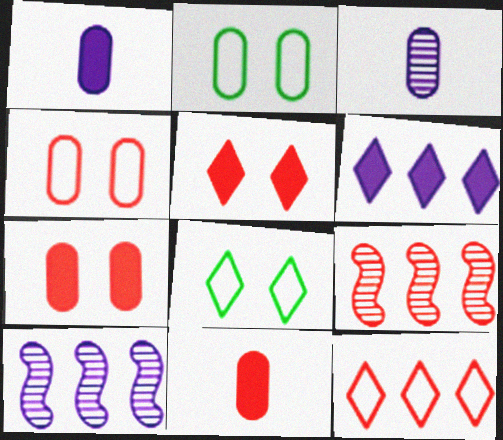[[1, 8, 9], 
[8, 10, 11]]